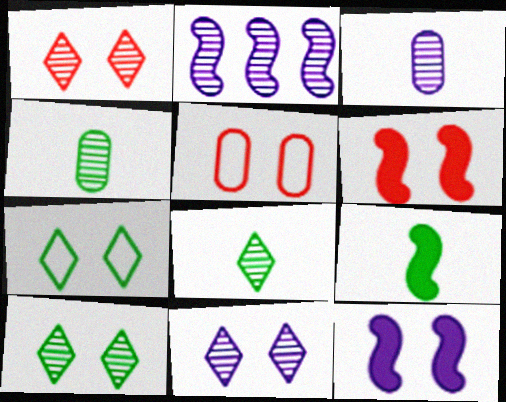[[1, 2, 4], 
[1, 5, 6], 
[1, 10, 11], 
[2, 3, 11], 
[5, 10, 12]]